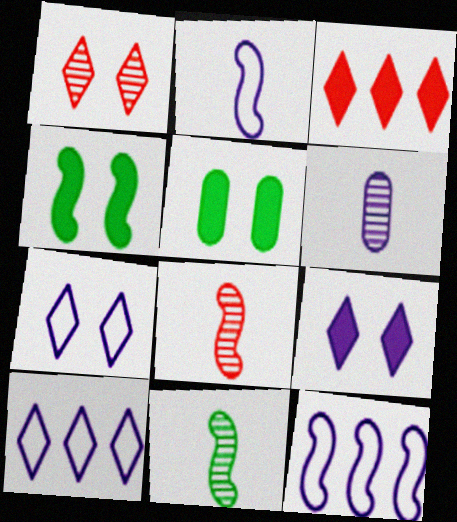[[4, 8, 12], 
[5, 8, 10], 
[6, 9, 12]]